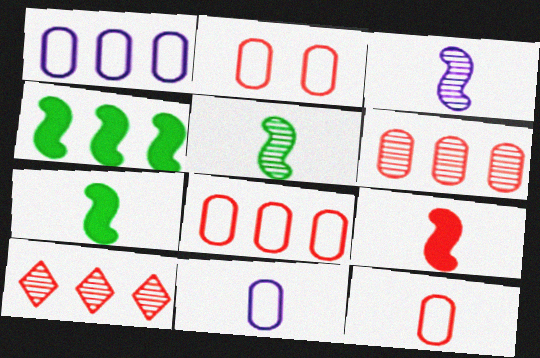[[1, 4, 10], 
[2, 8, 12], 
[2, 9, 10]]